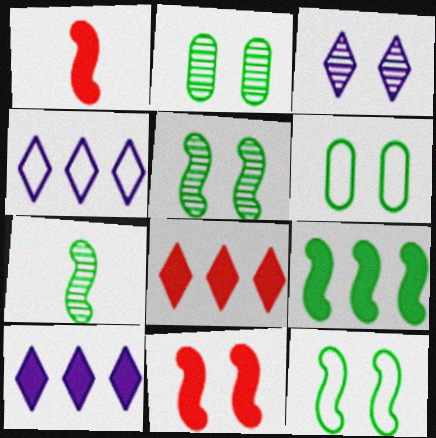[[1, 2, 4], 
[3, 6, 11], 
[7, 9, 12]]